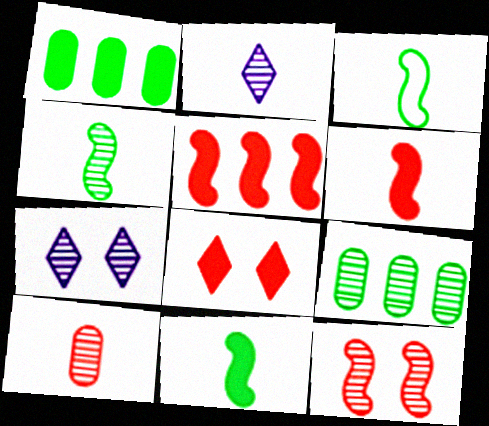[[2, 4, 10], 
[2, 9, 12], 
[3, 4, 11]]